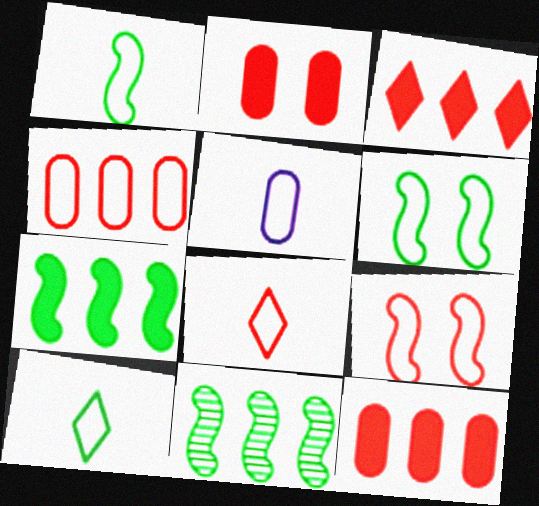[[1, 5, 8], 
[4, 8, 9]]